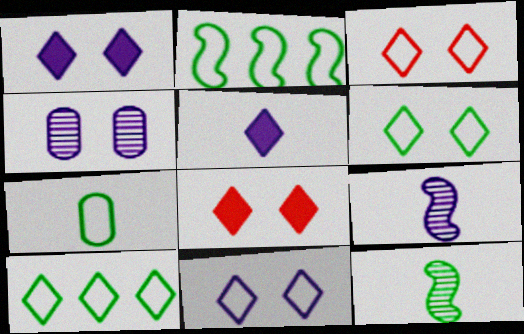[[2, 6, 7], 
[3, 6, 11]]